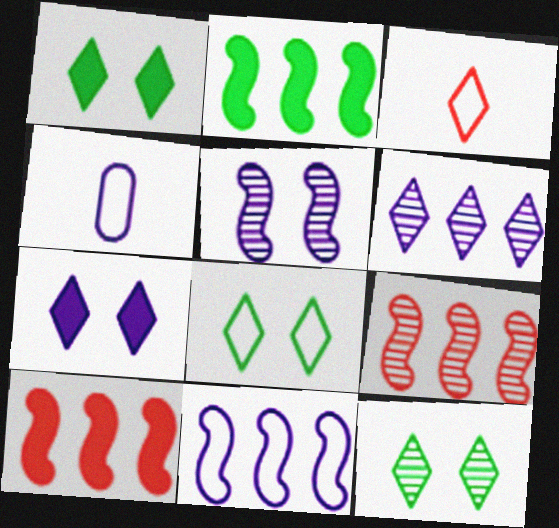[[1, 3, 6], 
[1, 4, 9], 
[1, 8, 12], 
[2, 9, 11], 
[4, 10, 12]]